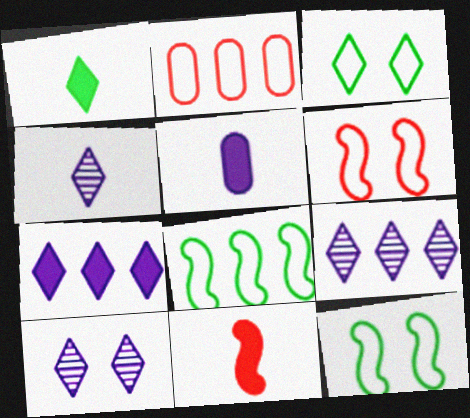[[1, 5, 11], 
[4, 9, 10]]